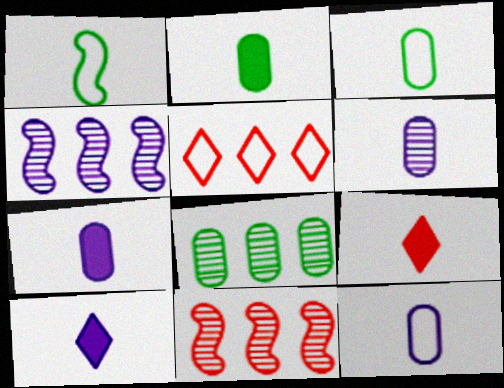[[1, 6, 9], 
[6, 7, 12]]